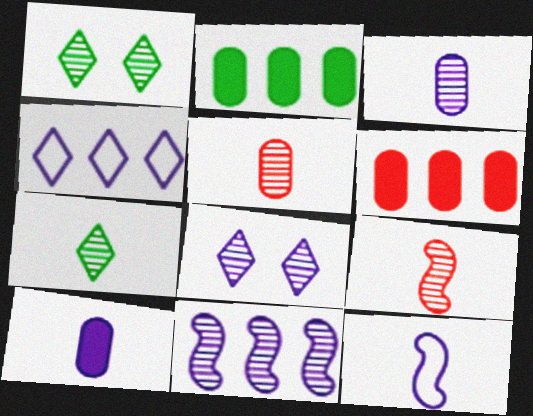[[1, 5, 11], 
[1, 6, 12], 
[3, 7, 9], 
[3, 8, 11]]